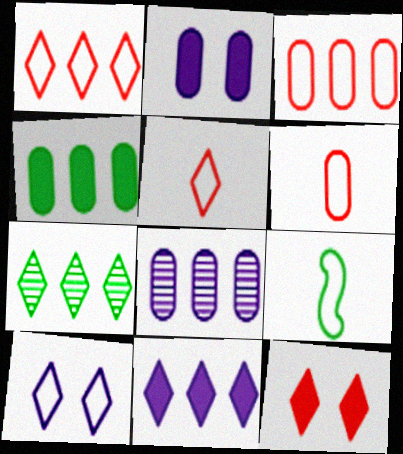[[1, 7, 11], 
[3, 4, 8], 
[3, 9, 10], 
[8, 9, 12]]